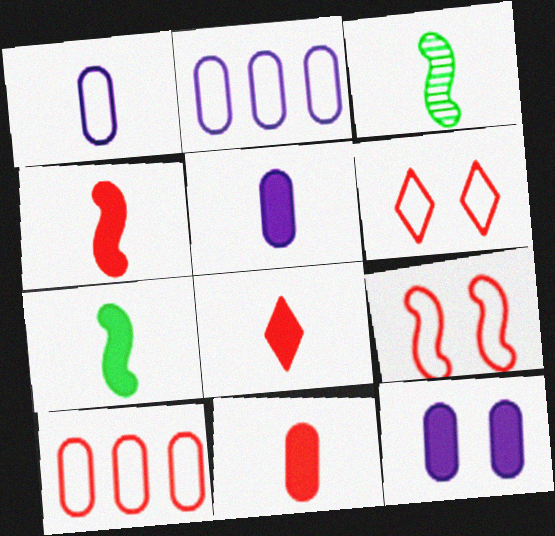[[1, 3, 8], 
[4, 8, 11], 
[5, 7, 8]]